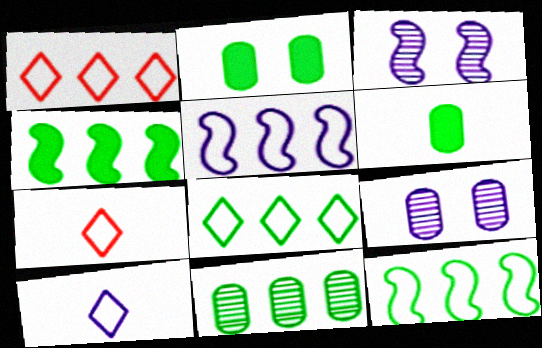[[1, 3, 6], 
[4, 7, 9], 
[4, 8, 11]]